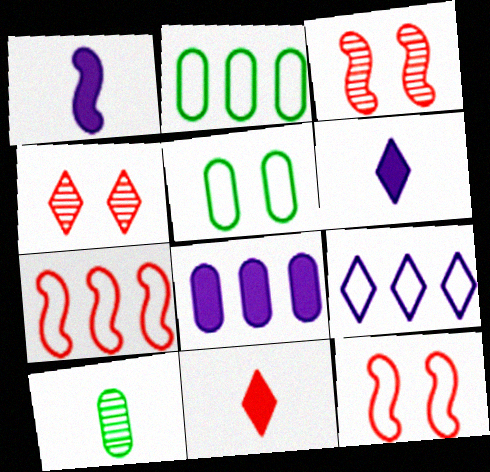[[1, 2, 4], 
[2, 3, 6], 
[2, 7, 9]]